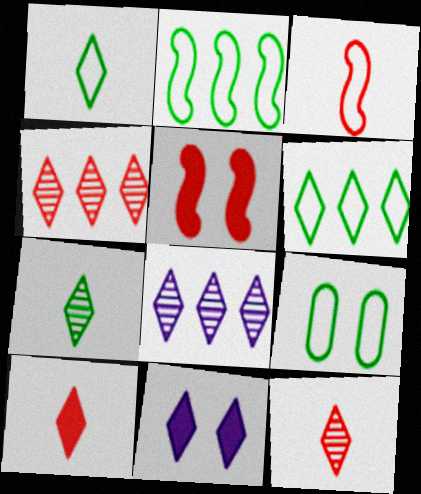[[1, 2, 9], 
[1, 4, 11], 
[6, 11, 12]]